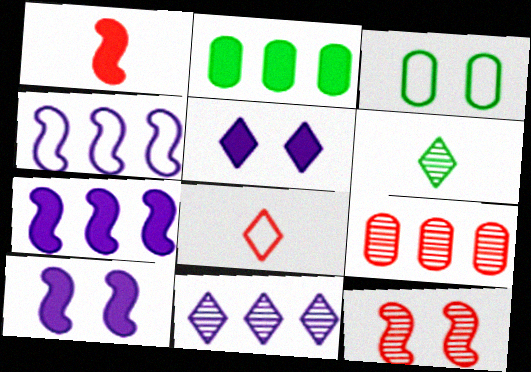[[1, 2, 5], 
[1, 3, 11], 
[3, 4, 8], 
[3, 5, 12]]